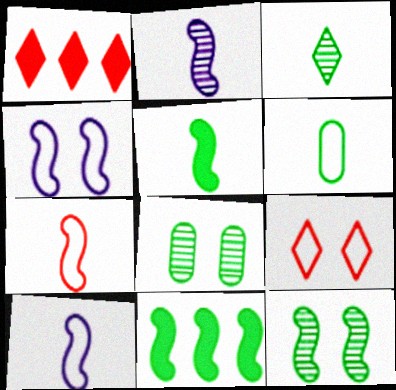[[1, 8, 10], 
[2, 5, 7], 
[3, 5, 6]]